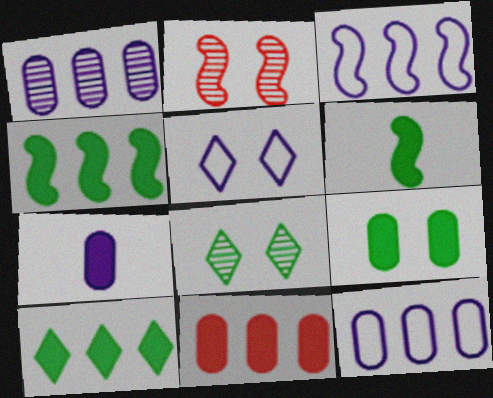[[2, 3, 6], 
[2, 5, 9], 
[6, 9, 10], 
[7, 9, 11]]